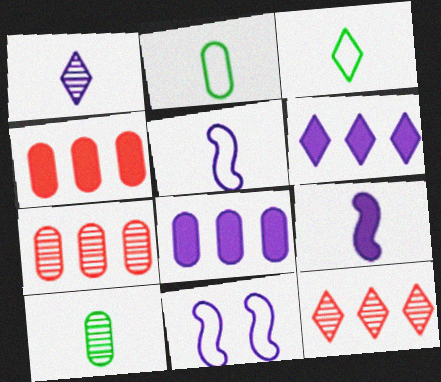[[1, 8, 11]]